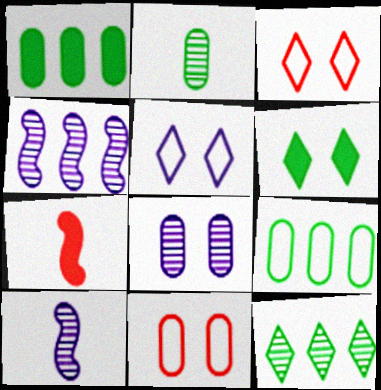[[1, 3, 10]]